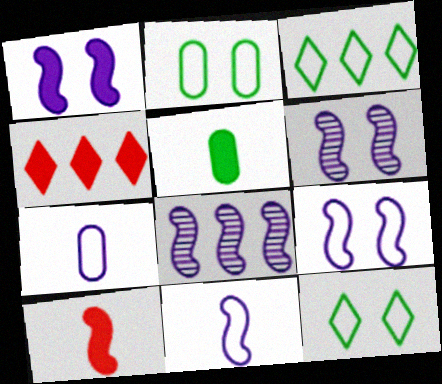[[1, 4, 5], 
[1, 6, 9], 
[1, 8, 11]]